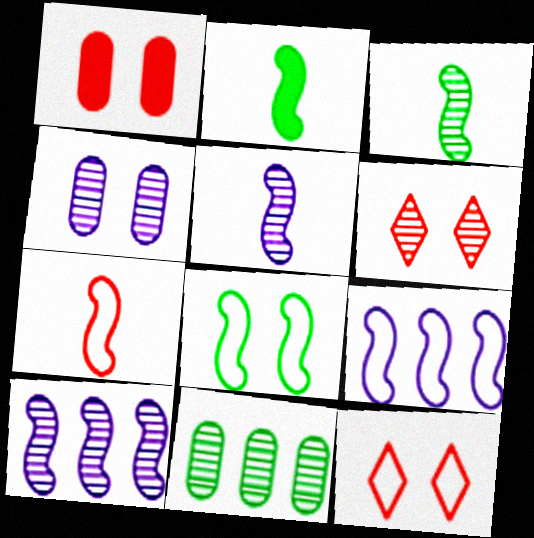[[2, 5, 7], 
[5, 6, 11], 
[7, 8, 9]]